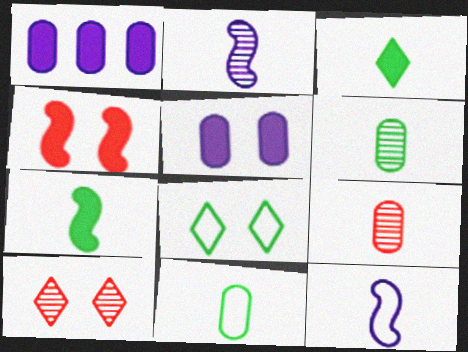[[1, 3, 4], 
[3, 9, 12]]